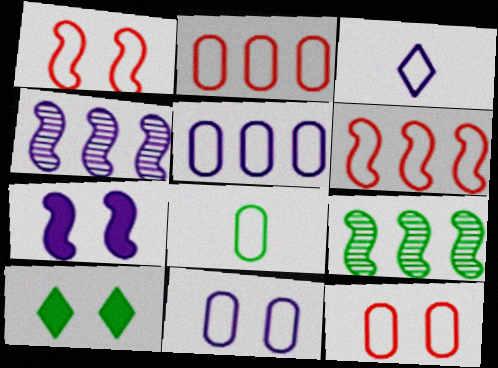[[2, 8, 11], 
[5, 8, 12], 
[8, 9, 10]]